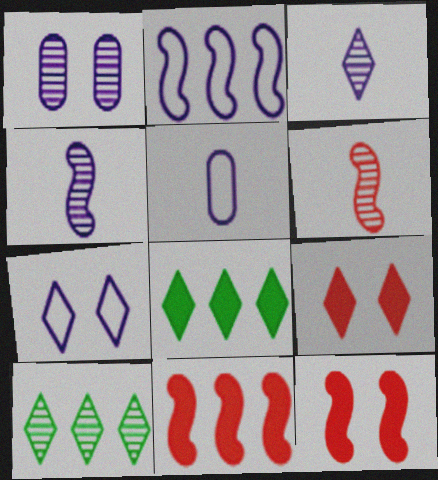[[1, 6, 10], 
[2, 5, 7], 
[5, 10, 12]]